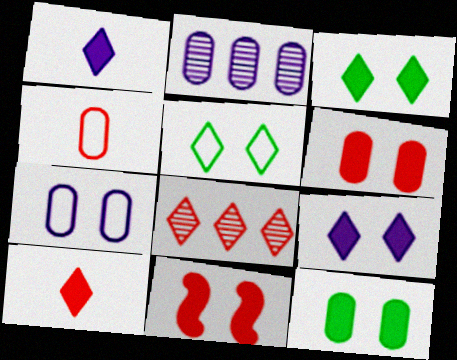[[1, 5, 8], 
[2, 4, 12], 
[4, 8, 11], 
[9, 11, 12]]